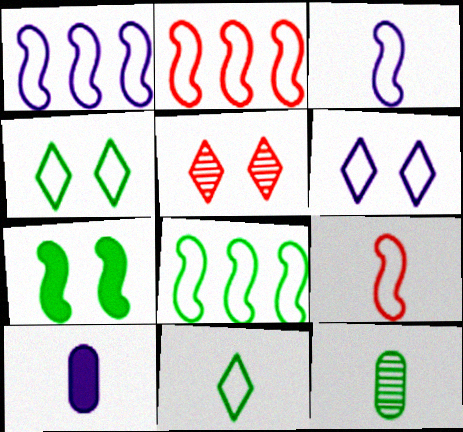[[1, 2, 8], 
[5, 8, 10]]